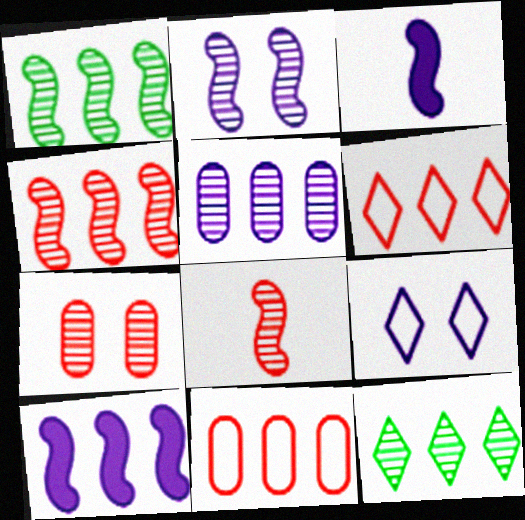[[1, 2, 8], 
[3, 5, 9], 
[4, 5, 12], 
[10, 11, 12]]